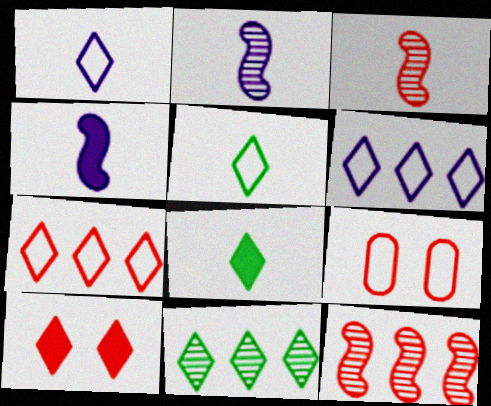[[1, 10, 11], 
[4, 9, 11]]